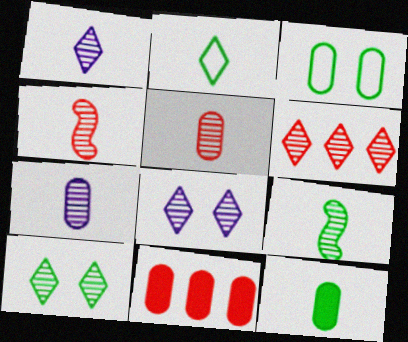[[1, 5, 9], 
[1, 6, 10], 
[2, 9, 12], 
[3, 7, 11]]